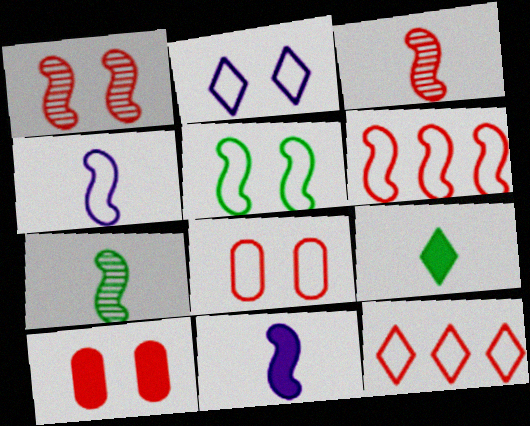[[2, 5, 8], 
[3, 10, 12], 
[4, 5, 6]]